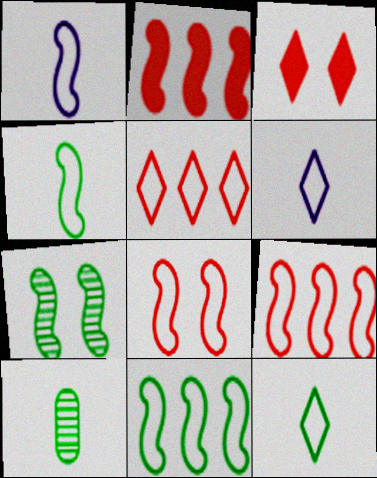[[1, 2, 7], 
[1, 8, 11]]